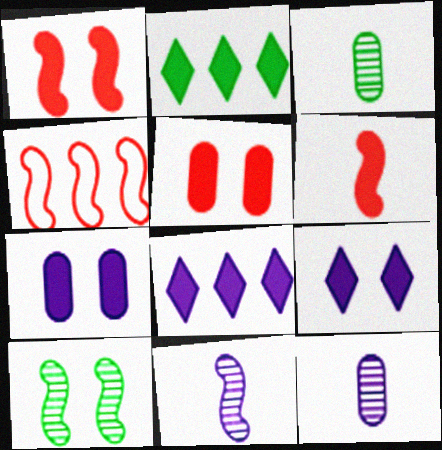[[2, 6, 7], 
[3, 4, 9]]